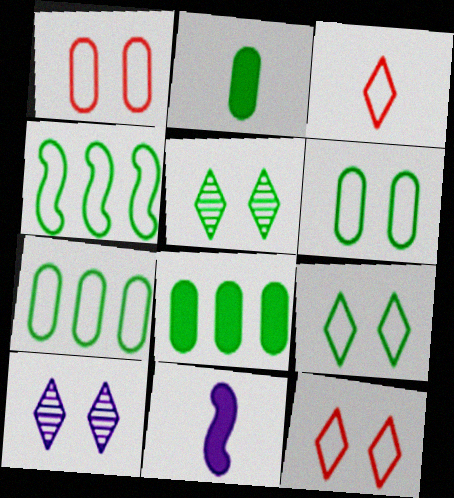[[2, 4, 5]]